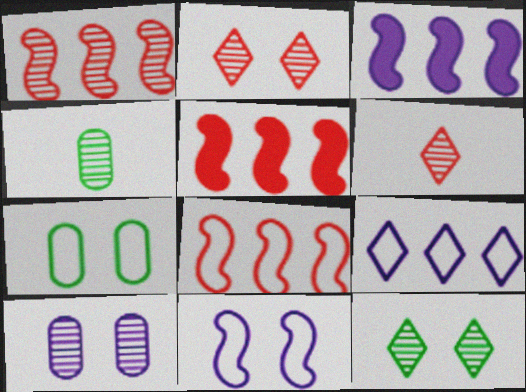[[1, 5, 8], 
[3, 6, 7]]